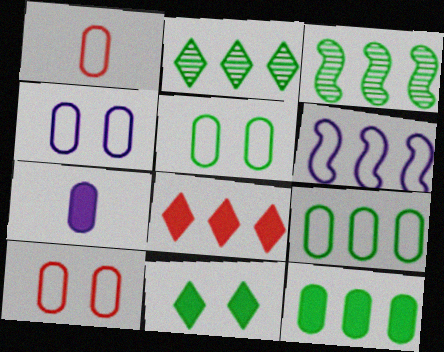[[1, 4, 9], 
[4, 5, 10]]